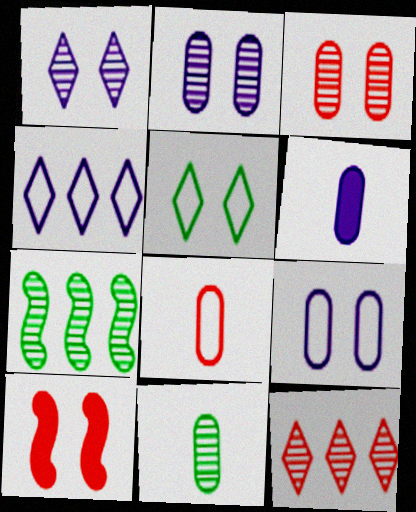[[2, 5, 10], 
[4, 10, 11], 
[6, 8, 11], 
[8, 10, 12]]